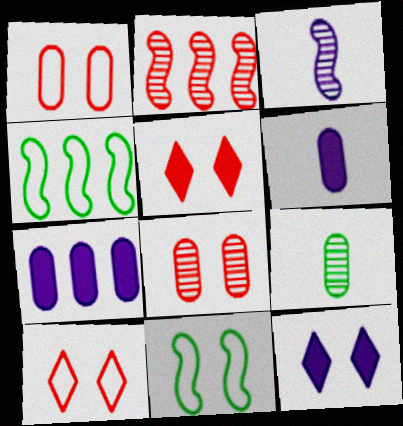[[1, 7, 9], 
[8, 11, 12]]